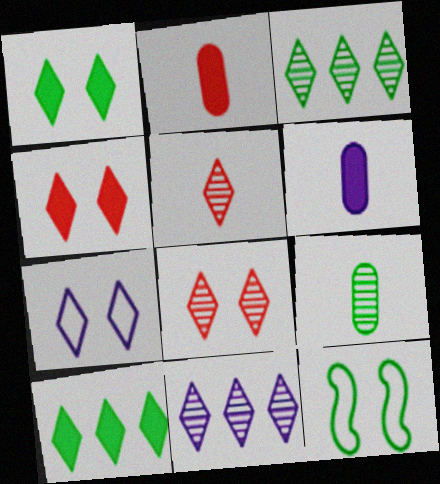[[1, 7, 8], 
[2, 11, 12], 
[5, 7, 10], 
[9, 10, 12]]